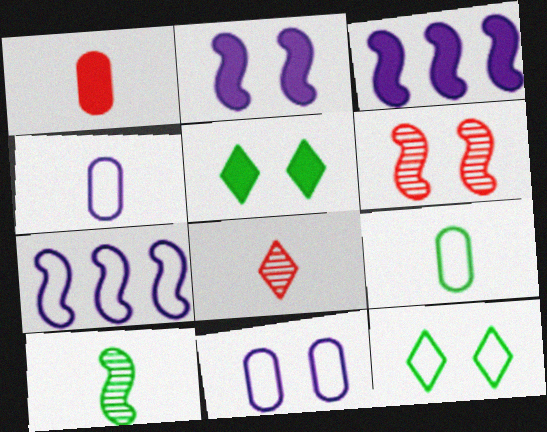[[1, 3, 5], 
[5, 6, 11]]